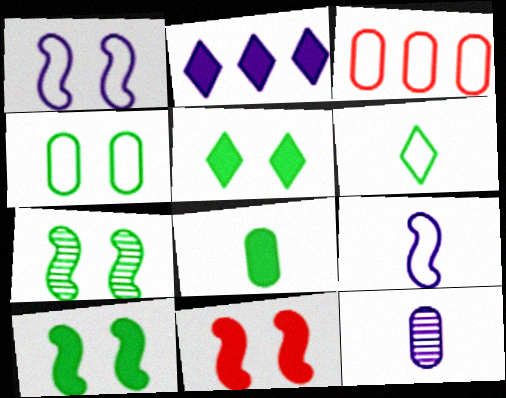[[1, 2, 12], 
[1, 3, 6], 
[1, 7, 11], 
[2, 8, 11], 
[4, 5, 7]]